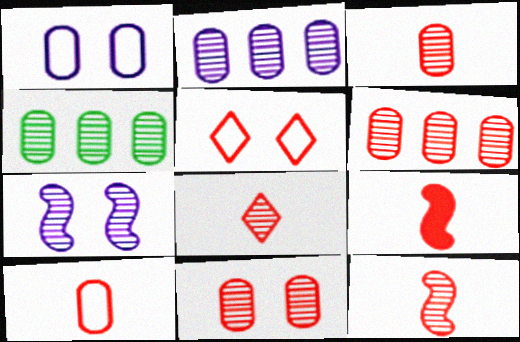[[2, 4, 6], 
[3, 6, 11], 
[3, 8, 12], 
[4, 7, 8], 
[5, 6, 9], 
[8, 9, 10]]